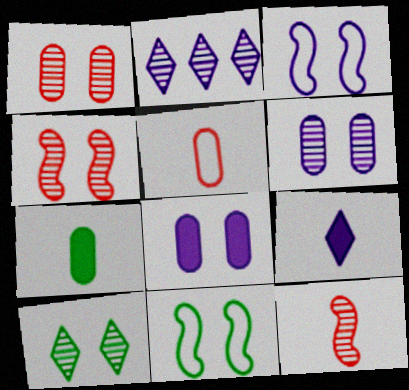[[4, 6, 10]]